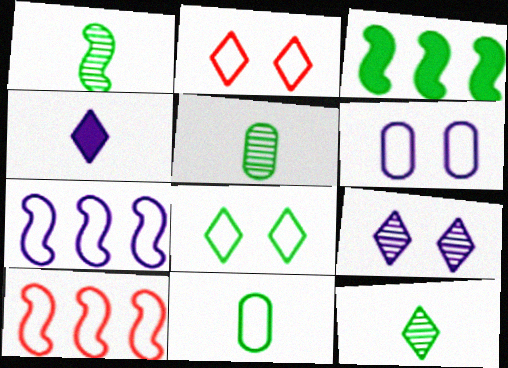[[1, 5, 12], 
[2, 7, 11], 
[3, 5, 8]]